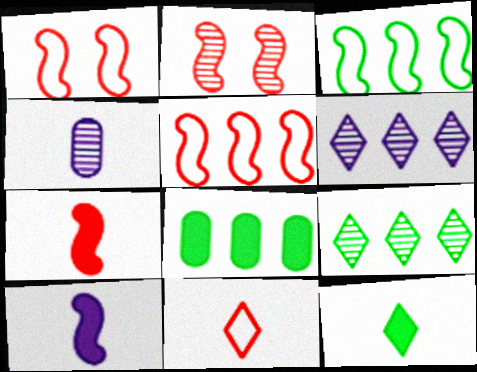[[2, 3, 10], 
[2, 4, 9], 
[2, 5, 7], 
[3, 8, 9], 
[5, 6, 8]]